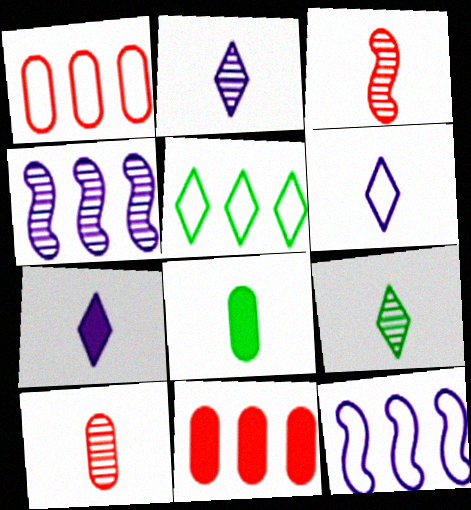[[1, 5, 12], 
[2, 6, 7], 
[3, 6, 8], 
[4, 5, 11]]